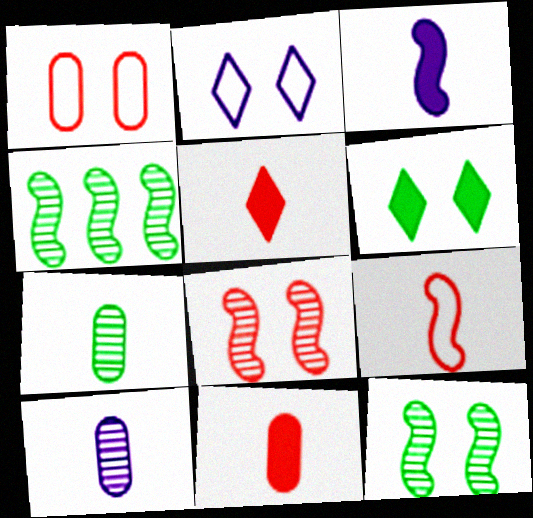[[2, 4, 11]]